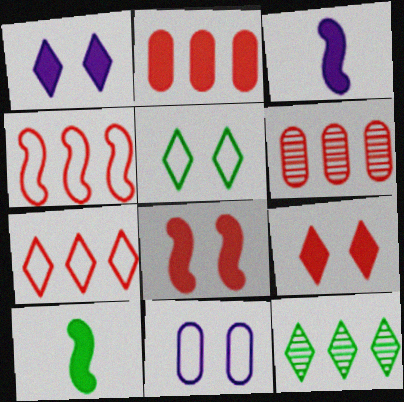[[1, 2, 10], 
[3, 5, 6]]